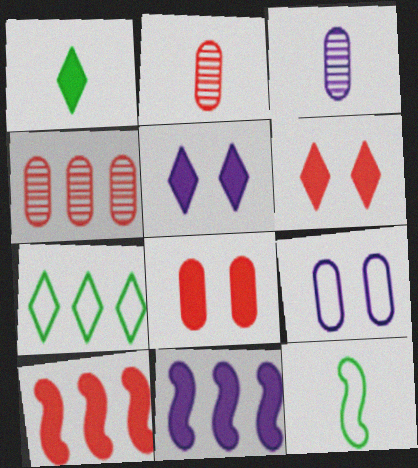[[1, 8, 11], 
[4, 5, 12], 
[4, 7, 11]]